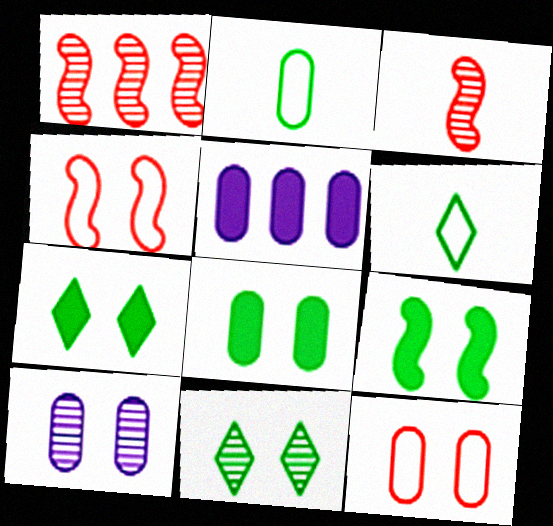[[4, 7, 10], 
[7, 8, 9], 
[8, 10, 12]]